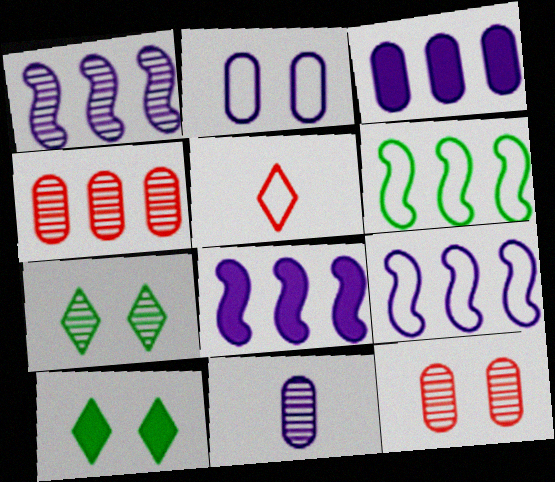[[1, 8, 9], 
[2, 3, 11], 
[2, 5, 6]]